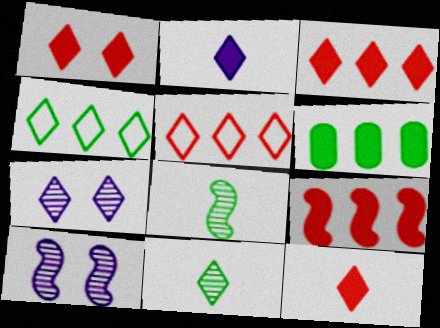[[1, 3, 12], 
[4, 7, 12]]